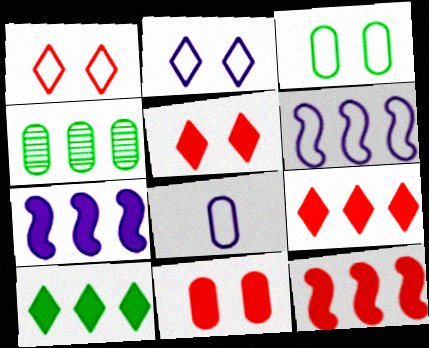[[2, 6, 8], 
[4, 6, 9], 
[4, 8, 11]]